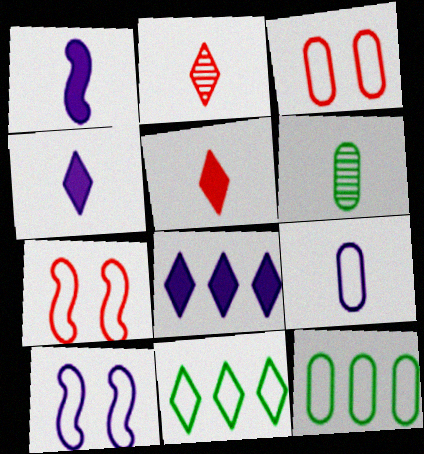[[3, 9, 12], 
[6, 7, 8], 
[7, 9, 11]]